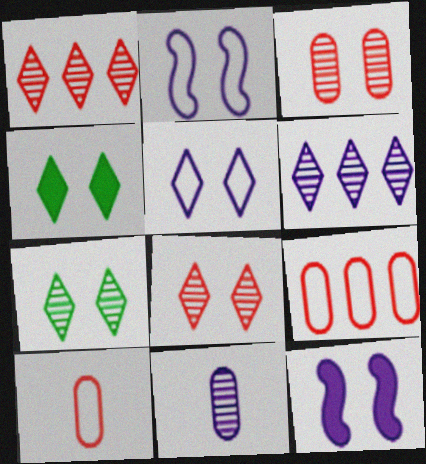[[2, 3, 4], 
[4, 5, 8]]